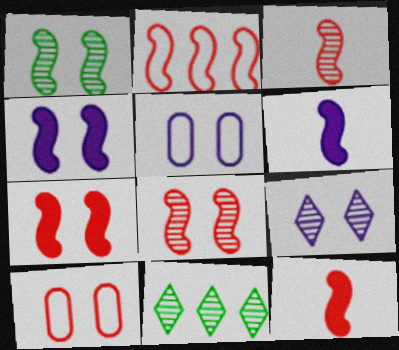[[1, 2, 6], 
[2, 3, 7], 
[2, 8, 12], 
[4, 5, 9], 
[5, 11, 12], 
[6, 10, 11]]